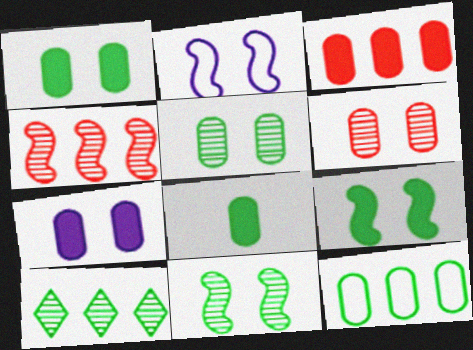[[3, 7, 8], 
[5, 8, 12]]